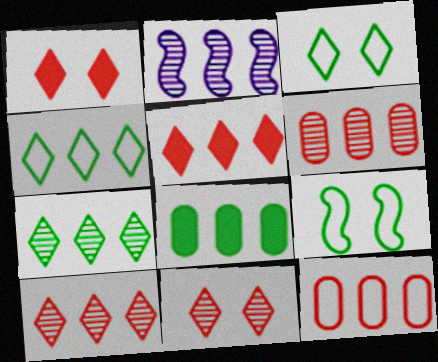[[2, 6, 7]]